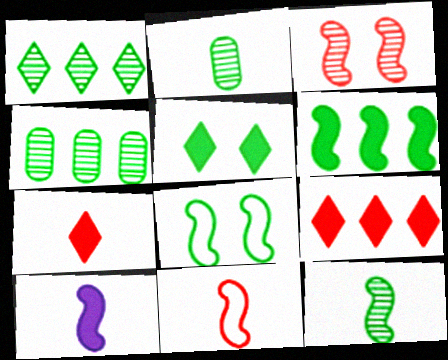[[6, 8, 12], 
[10, 11, 12]]